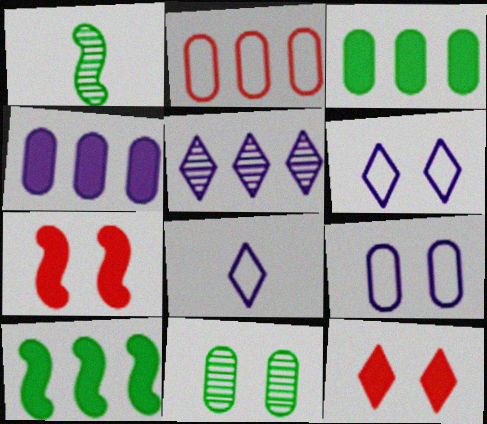[[2, 5, 10], 
[6, 7, 11]]